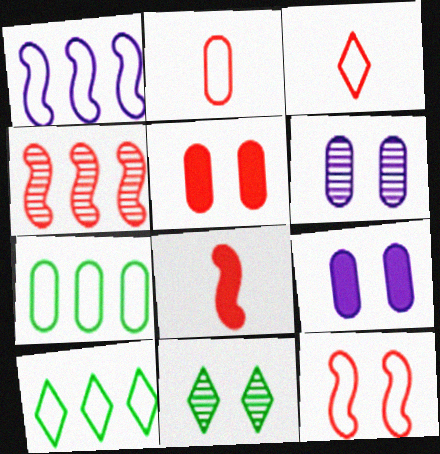[[3, 4, 5], 
[4, 8, 12], 
[6, 8, 10], 
[9, 11, 12]]